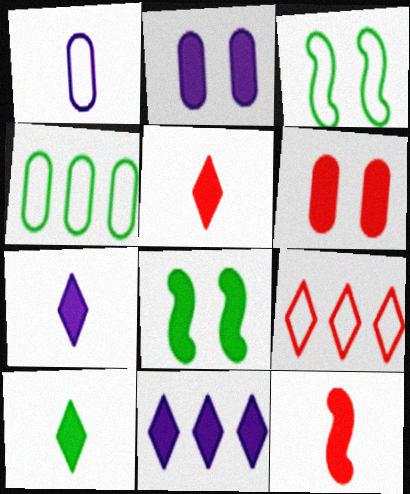[[1, 3, 9], 
[5, 7, 10]]